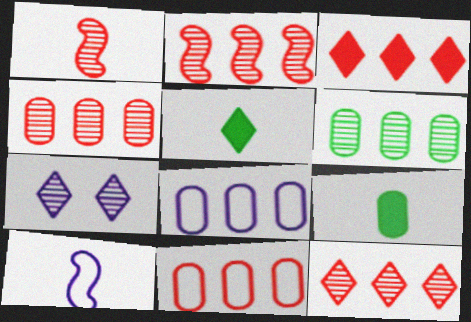[[1, 6, 7], 
[2, 3, 11], 
[2, 4, 12]]